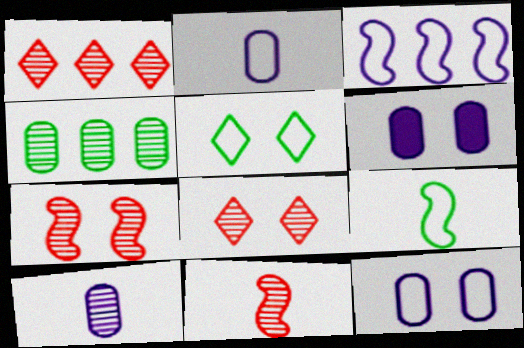[[1, 6, 9], 
[5, 6, 7]]